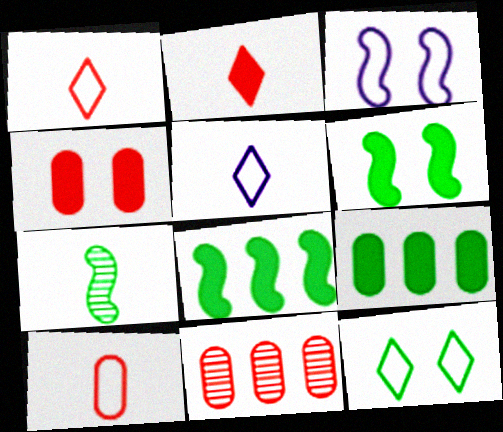[[4, 10, 11], 
[5, 6, 11], 
[7, 9, 12]]